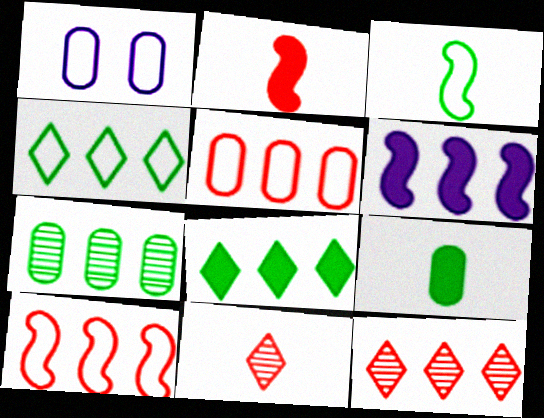[]